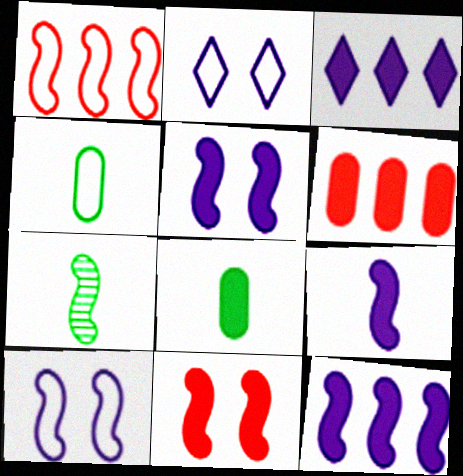[[1, 2, 4], 
[1, 5, 7], 
[2, 6, 7], 
[3, 8, 11], 
[5, 9, 12]]